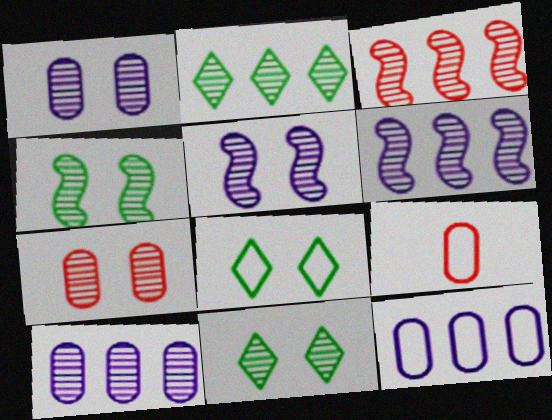[[2, 3, 10], 
[5, 7, 11]]